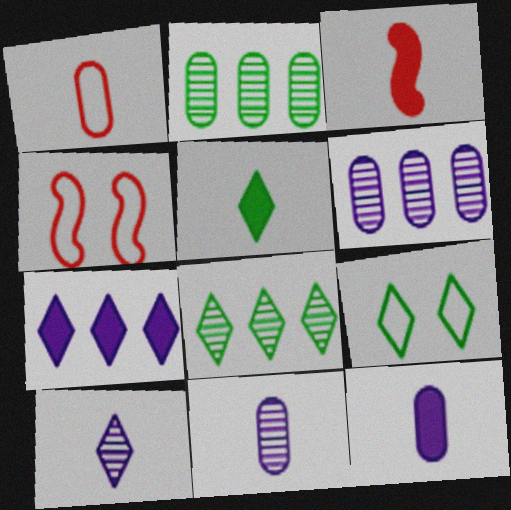[[3, 5, 12], 
[3, 6, 9], 
[4, 5, 6], 
[4, 8, 12], 
[5, 8, 9]]